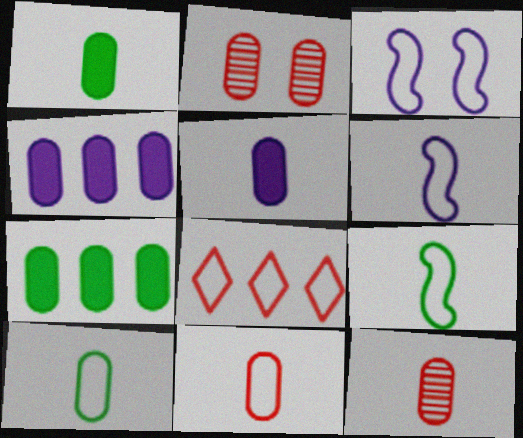[[2, 4, 10], 
[3, 8, 10], 
[5, 10, 12]]